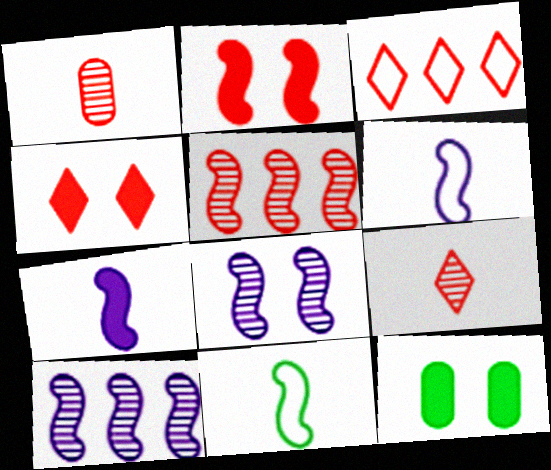[[1, 2, 3], 
[2, 10, 11], 
[3, 4, 9]]